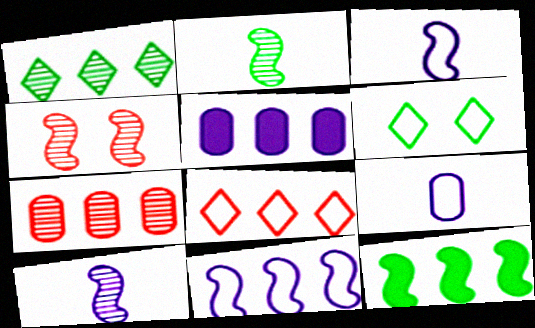[[3, 4, 12]]